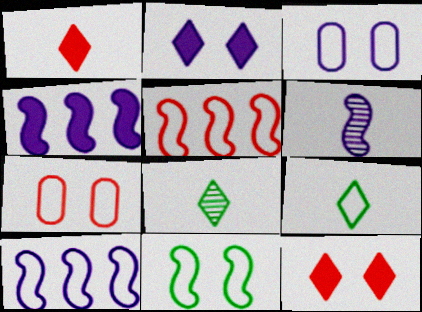[[3, 5, 9], 
[4, 7, 8], 
[7, 9, 10]]